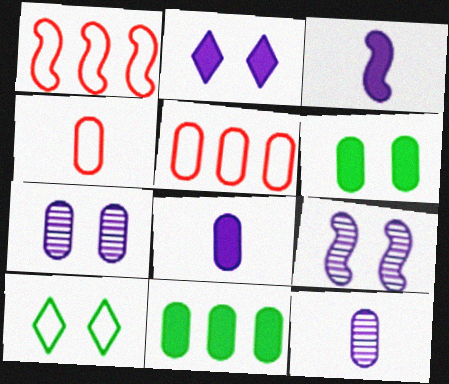[[4, 7, 11], 
[5, 6, 12]]